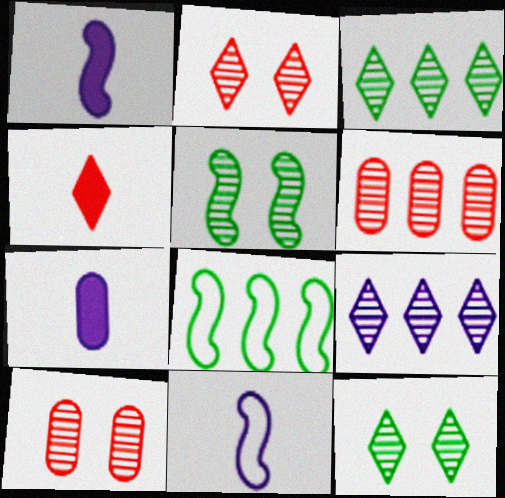[[2, 7, 8]]